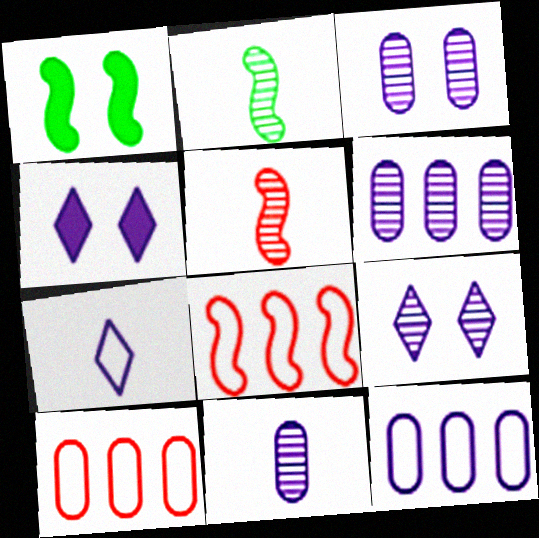[[2, 4, 10], 
[3, 6, 11]]